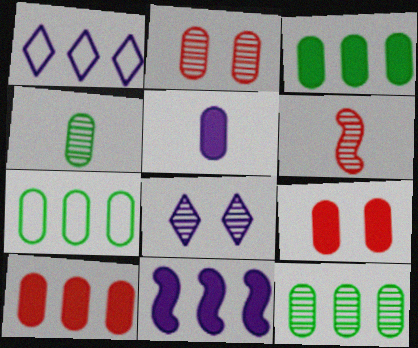[[2, 5, 7], 
[3, 5, 9], 
[3, 7, 12], 
[6, 8, 12]]